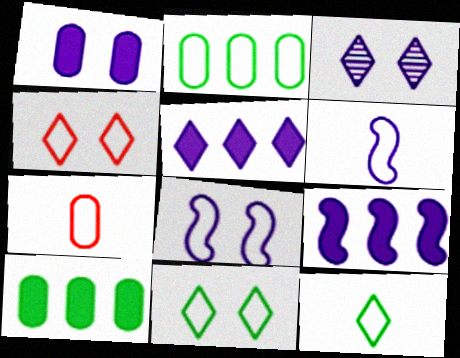[[1, 3, 8], 
[2, 4, 6], 
[6, 7, 12]]